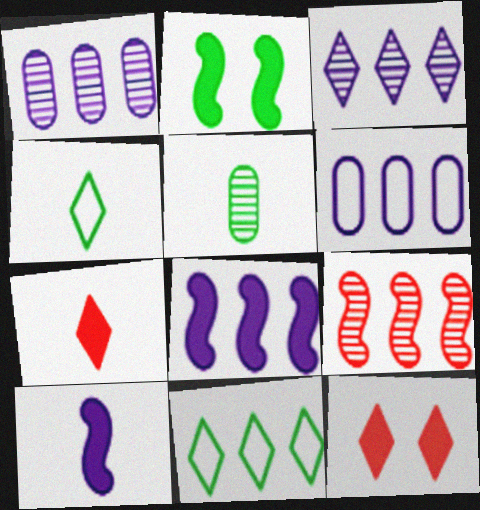[[2, 5, 11], 
[3, 4, 12], 
[3, 6, 8]]